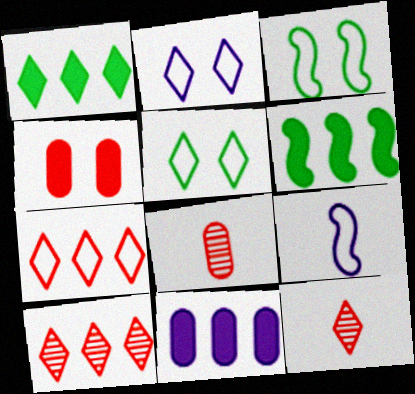[[1, 2, 12], 
[2, 6, 8], 
[3, 11, 12]]